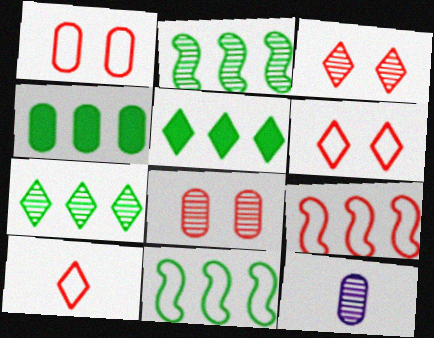[[1, 4, 12], 
[1, 9, 10], 
[2, 3, 12], 
[4, 7, 11]]